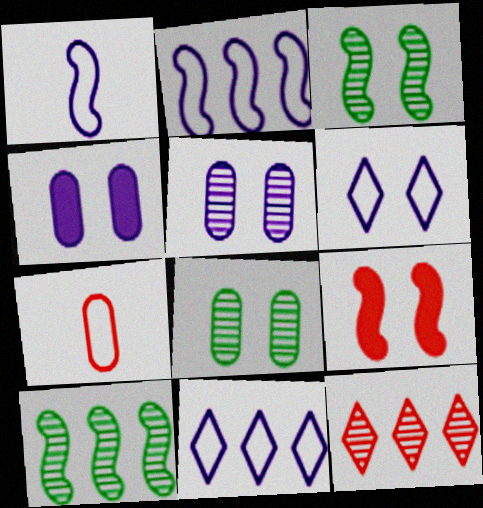[[1, 9, 10], 
[6, 8, 9], 
[7, 9, 12]]